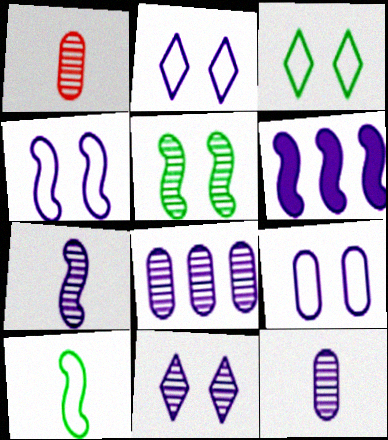[[1, 3, 6], 
[2, 4, 9], 
[2, 6, 12], 
[4, 6, 7], 
[7, 8, 11]]